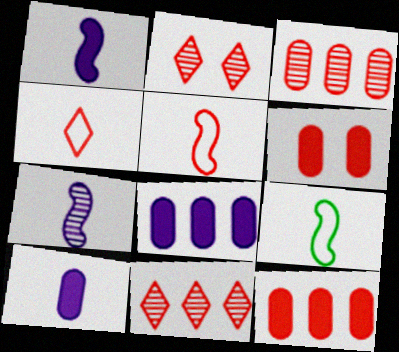[[2, 5, 12], 
[2, 8, 9], 
[5, 6, 11]]